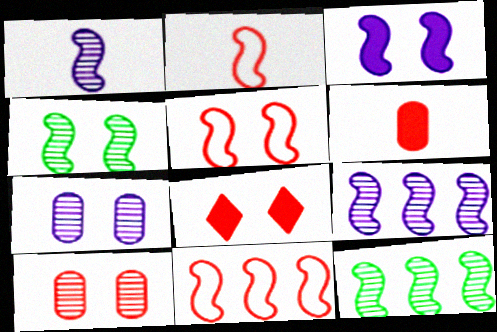[[2, 3, 12], 
[2, 5, 11], 
[3, 4, 5], 
[5, 8, 10]]